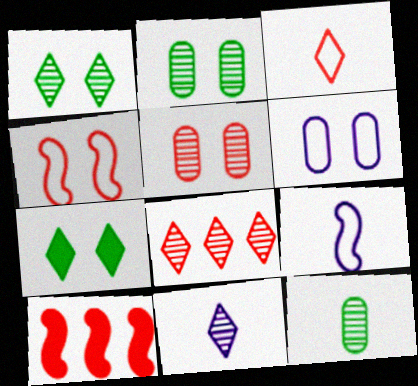[[1, 8, 11], 
[3, 5, 10]]